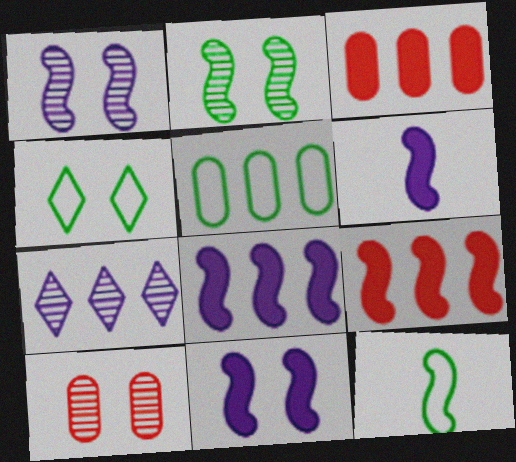[[1, 9, 12], 
[4, 5, 12], 
[4, 10, 11], 
[5, 7, 9], 
[6, 8, 11]]